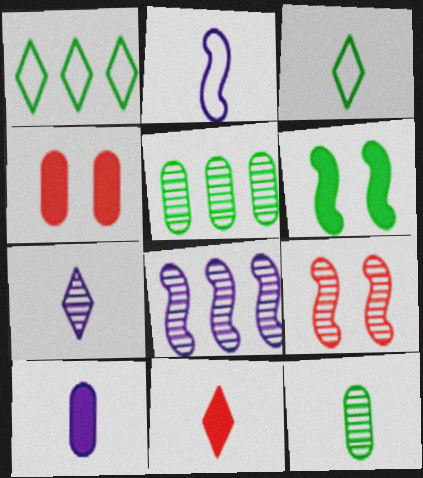[[1, 6, 12], 
[1, 9, 10], 
[2, 7, 10], 
[2, 11, 12], 
[3, 4, 8], 
[3, 5, 6], 
[3, 7, 11], 
[5, 7, 9]]